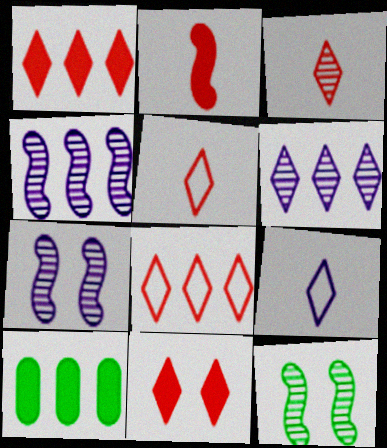[[3, 8, 11], 
[4, 8, 10], 
[5, 7, 10]]